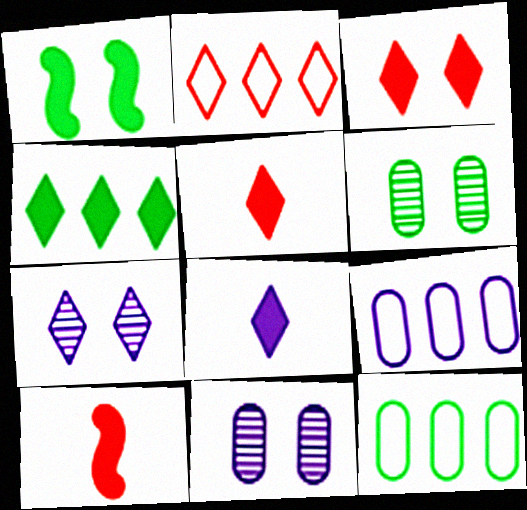[[3, 4, 8], 
[7, 10, 12]]